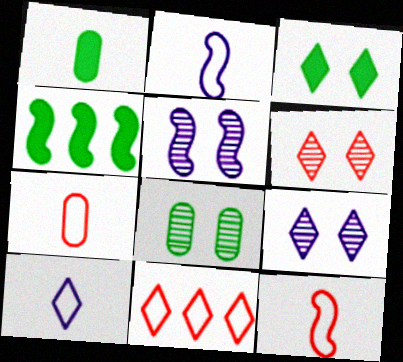[[1, 3, 4], 
[1, 5, 11], 
[4, 5, 12], 
[4, 7, 9], 
[5, 6, 8]]